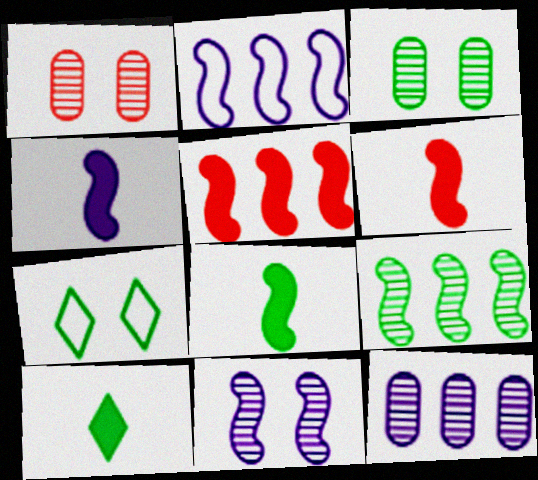[[1, 2, 10], 
[2, 4, 11], 
[2, 5, 9], 
[4, 6, 8], 
[6, 7, 12]]